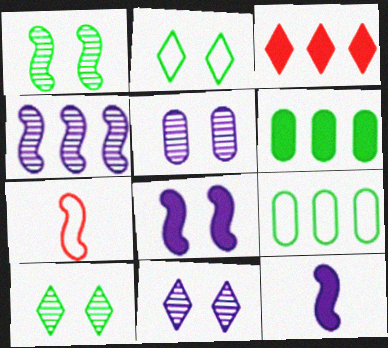[[3, 4, 9], 
[6, 7, 11]]